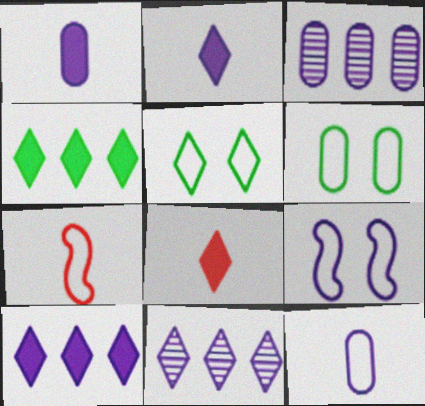[[1, 9, 11], 
[2, 3, 9], 
[5, 8, 11]]